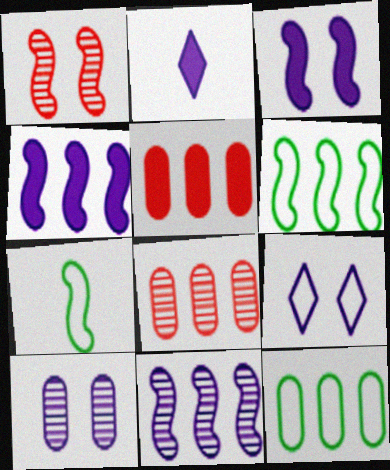[[1, 2, 12], 
[1, 4, 7], 
[3, 9, 10]]